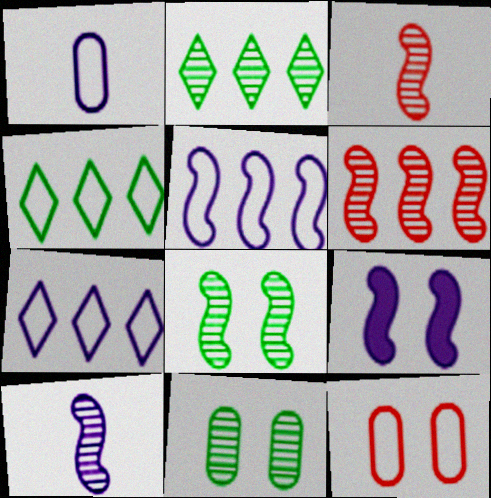[[5, 9, 10], 
[6, 8, 10]]